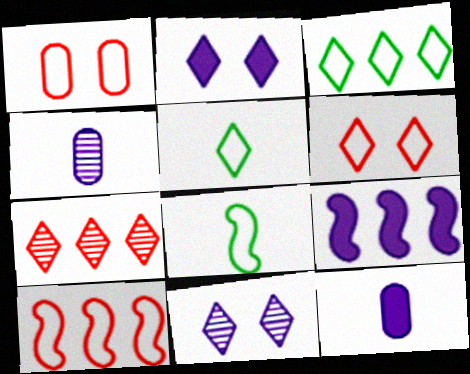[[2, 5, 7], 
[2, 9, 12]]